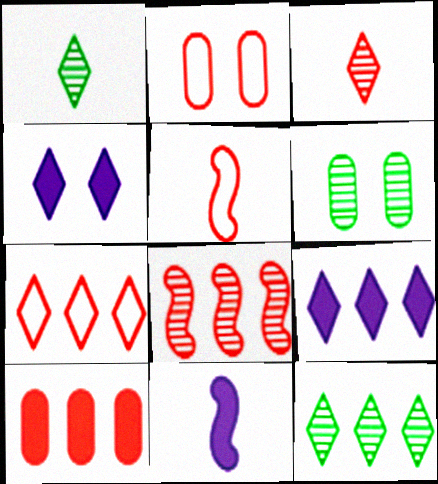[[1, 4, 7], 
[2, 5, 7], 
[2, 11, 12], 
[5, 6, 9], 
[6, 7, 11], 
[7, 8, 10], 
[7, 9, 12]]